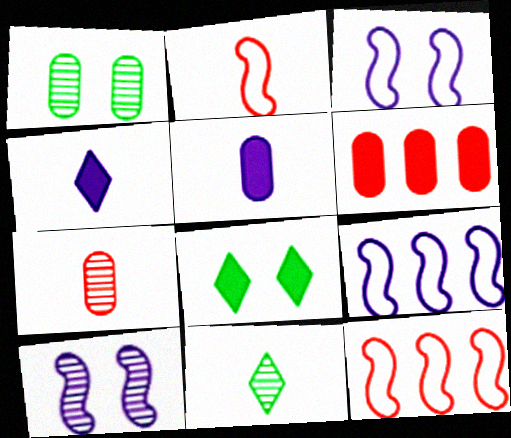[[1, 4, 12], 
[2, 5, 11], 
[3, 6, 11], 
[7, 8, 9]]